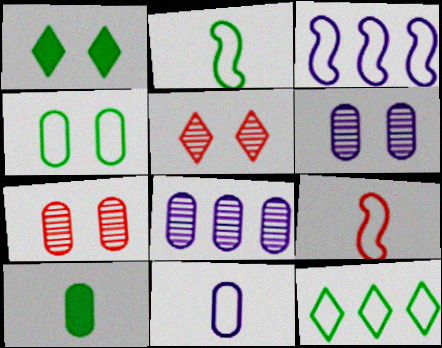[[1, 8, 9], 
[2, 4, 12], 
[3, 5, 10]]